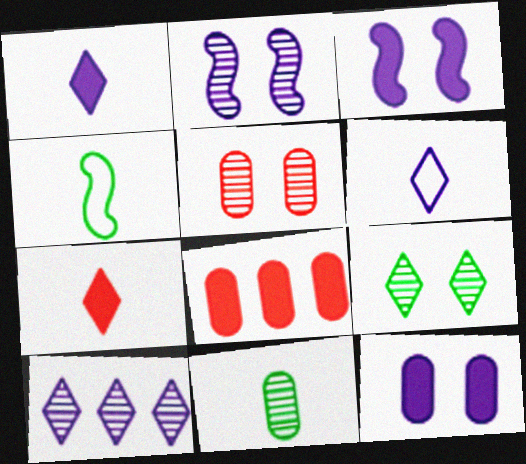[[2, 5, 9]]